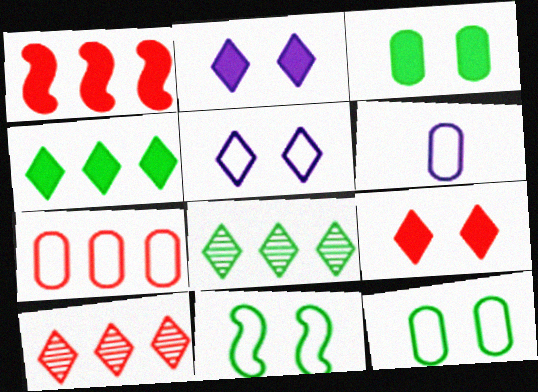[[1, 7, 10], 
[6, 7, 12]]